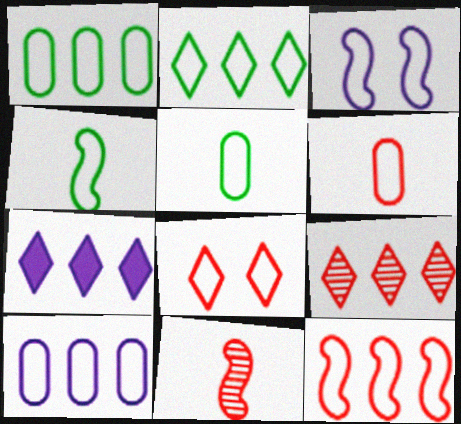[[2, 3, 6], 
[2, 7, 9], 
[2, 10, 12], 
[3, 4, 12], 
[4, 8, 10], 
[6, 8, 12]]